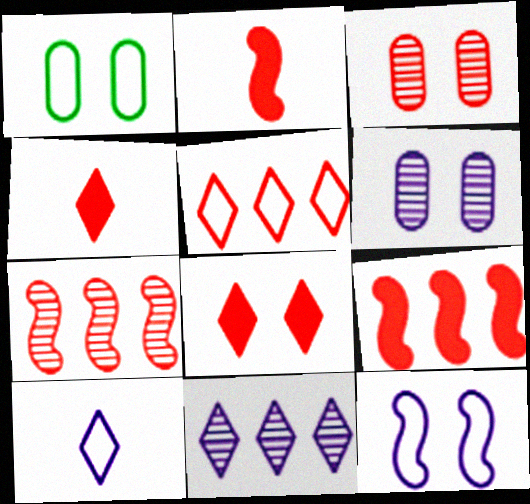[[1, 2, 11], 
[2, 3, 5]]